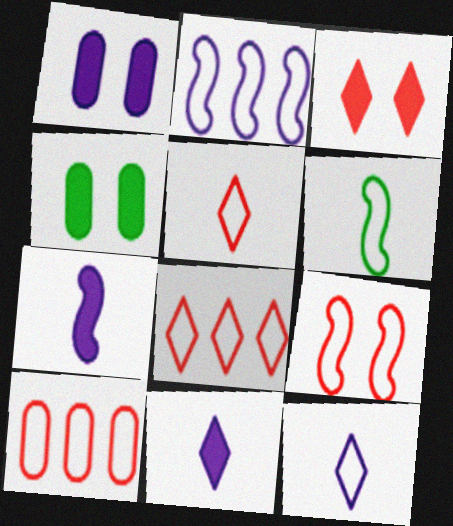[[2, 6, 9], 
[5, 9, 10]]